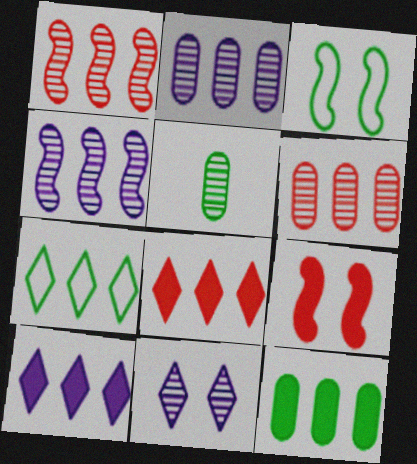[[1, 5, 11]]